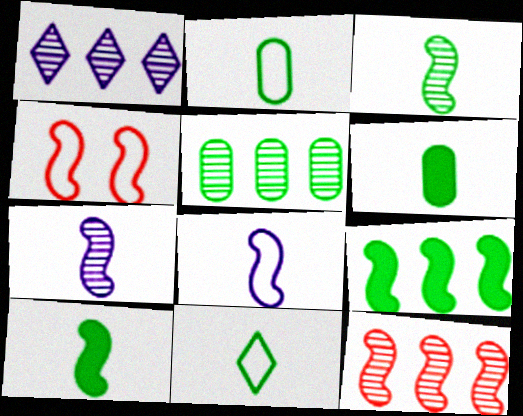[[1, 4, 6], 
[1, 5, 12], 
[3, 6, 11], 
[4, 7, 9]]